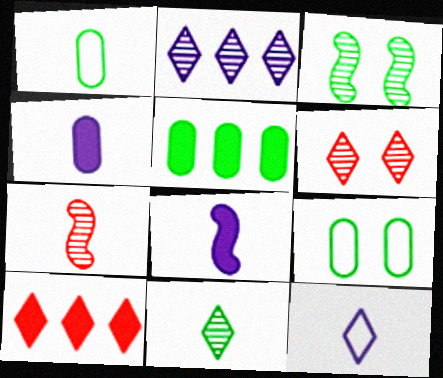[[2, 6, 11]]